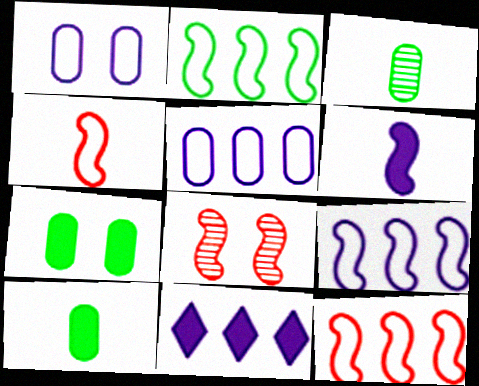[[2, 6, 8], 
[2, 9, 12]]